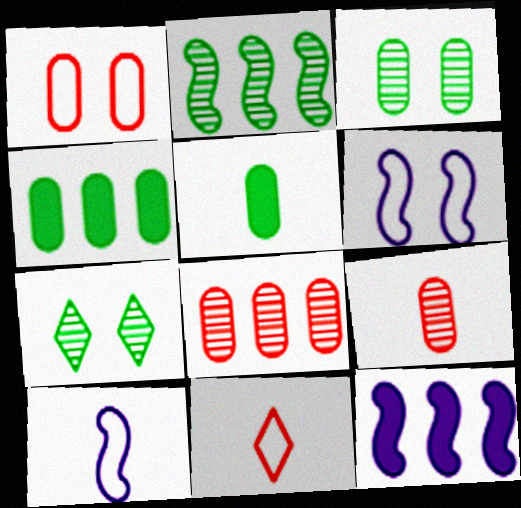[[3, 11, 12]]